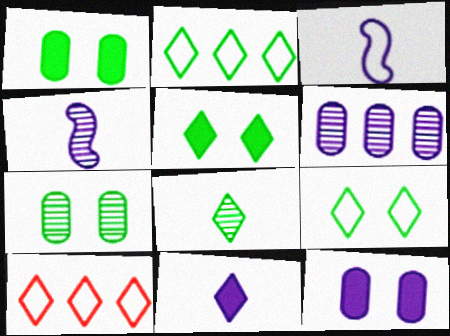[[1, 4, 10], 
[2, 5, 8]]